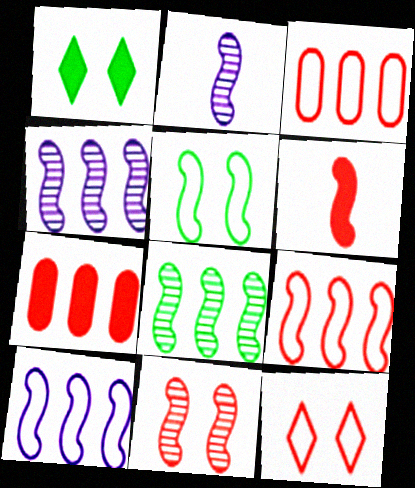[[1, 2, 3], 
[2, 8, 11], 
[4, 5, 6], 
[6, 9, 11]]